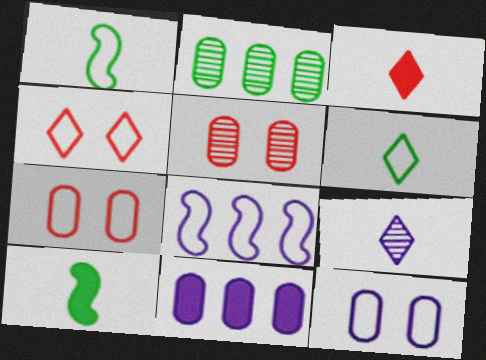[[3, 6, 9], 
[6, 7, 8]]